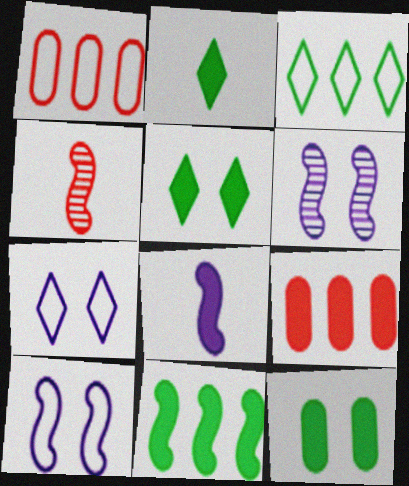[[1, 2, 6], 
[2, 11, 12], 
[4, 10, 11], 
[5, 8, 9]]